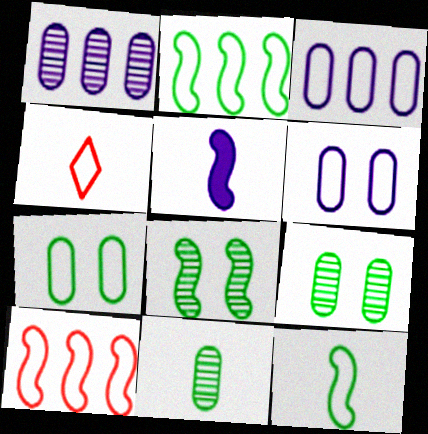[[2, 4, 6], 
[4, 5, 11], 
[5, 8, 10]]